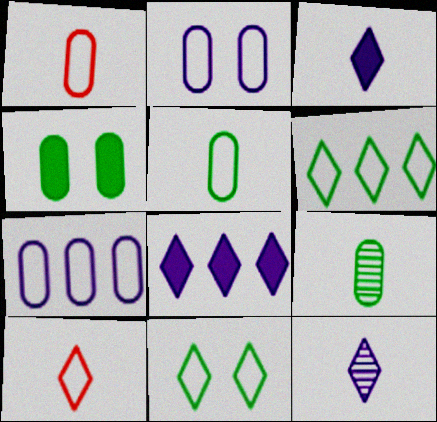[]